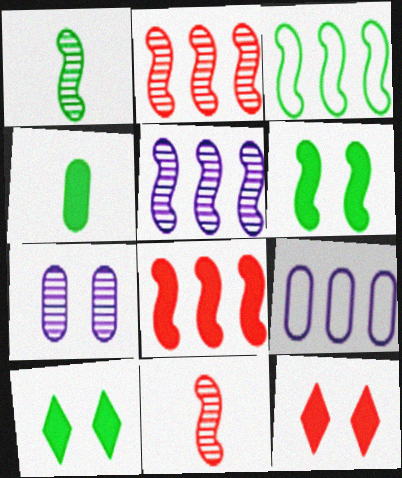[[1, 3, 6], 
[1, 9, 12], 
[3, 5, 8], 
[9, 10, 11]]